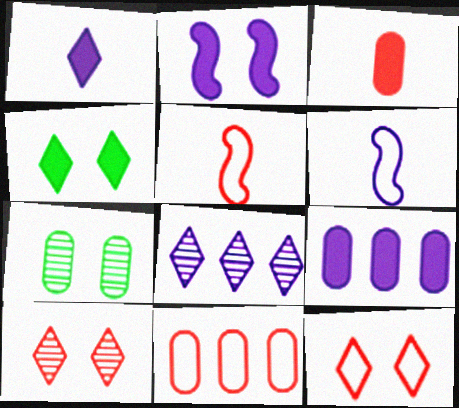[[1, 2, 9], 
[2, 7, 12], 
[5, 11, 12]]